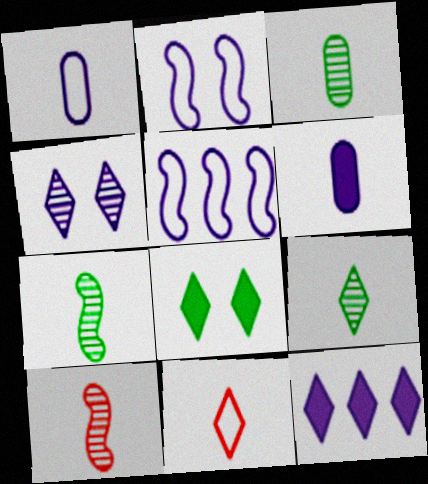[[3, 7, 9], 
[4, 5, 6], 
[6, 7, 11]]